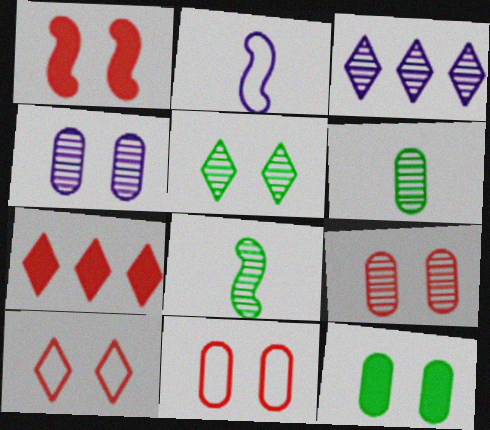[[1, 9, 10], 
[3, 8, 9], 
[4, 11, 12]]